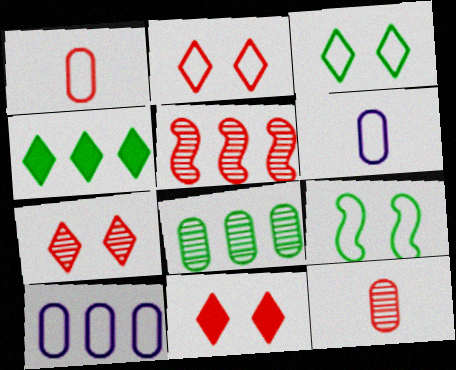[[1, 5, 11], 
[2, 7, 11], 
[4, 5, 10], 
[5, 7, 12]]